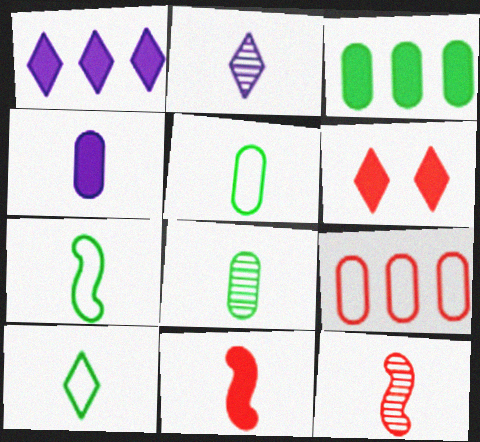[[2, 5, 11], 
[2, 8, 12], 
[4, 10, 12], 
[5, 7, 10], 
[6, 9, 12]]